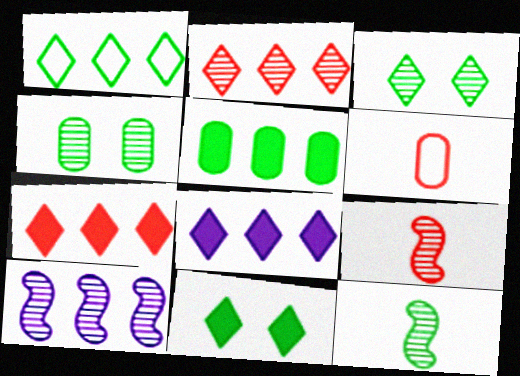[[1, 2, 8], 
[6, 10, 11]]